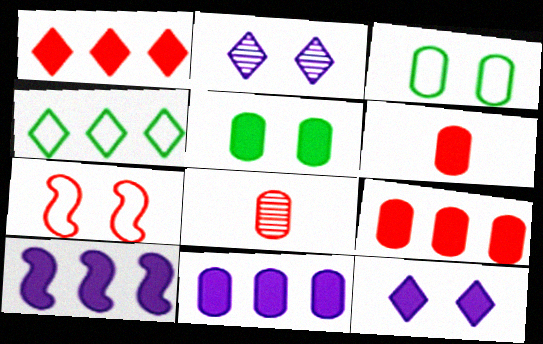[[1, 7, 8], 
[2, 5, 7], 
[3, 8, 11], 
[5, 6, 11]]